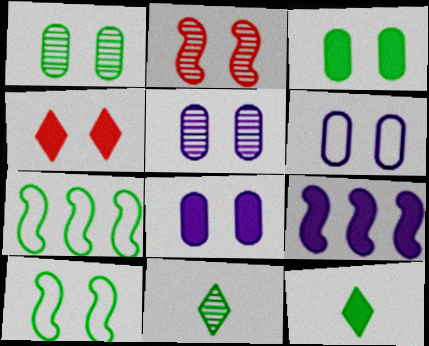[[1, 7, 12], 
[3, 7, 11], 
[4, 5, 10], 
[5, 6, 8]]